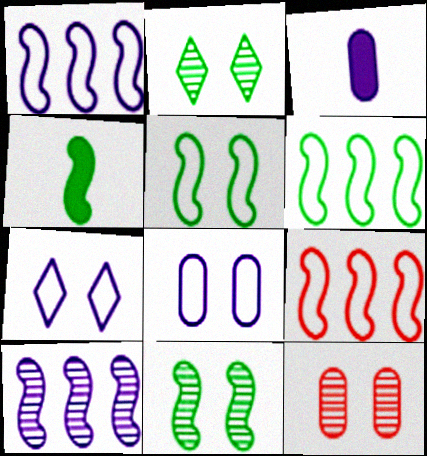[[1, 6, 9], 
[2, 3, 9], 
[3, 7, 10], 
[4, 6, 11]]